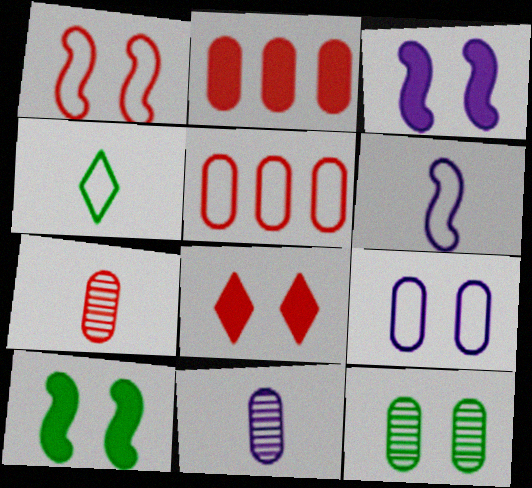[]